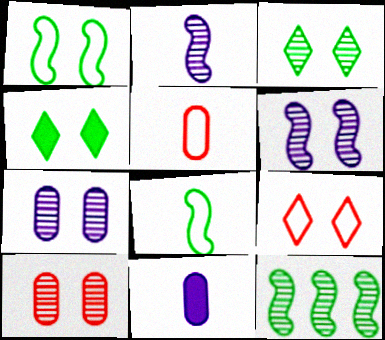[[3, 6, 10], 
[9, 11, 12]]